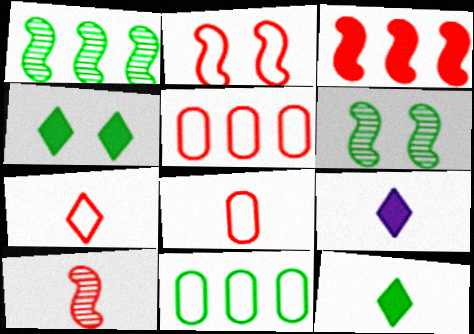[[2, 3, 10], 
[2, 5, 7], 
[5, 6, 9], 
[6, 11, 12]]